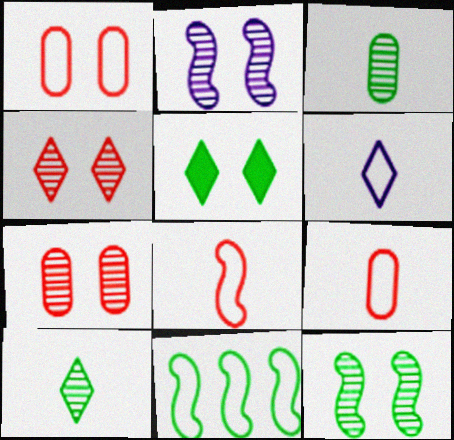[[1, 2, 5], 
[1, 6, 11], 
[3, 5, 11]]